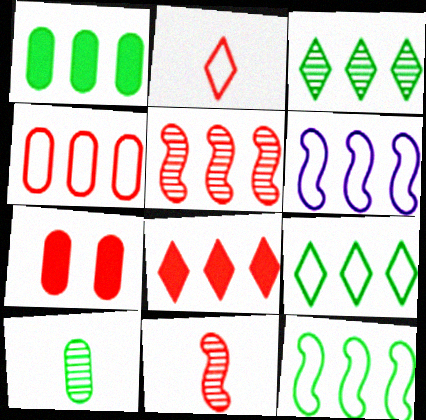[[1, 3, 12], 
[2, 5, 7], 
[4, 5, 8], 
[4, 6, 9]]